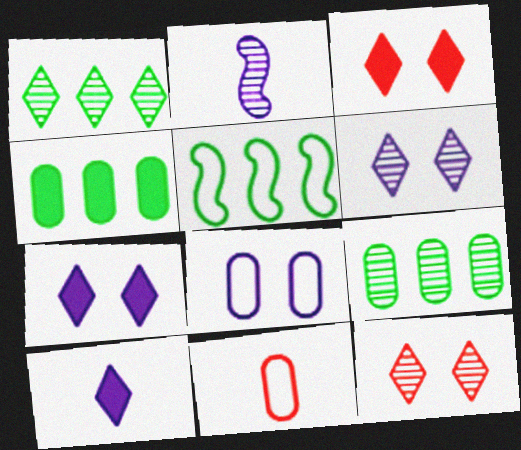[[1, 4, 5], 
[2, 9, 12]]